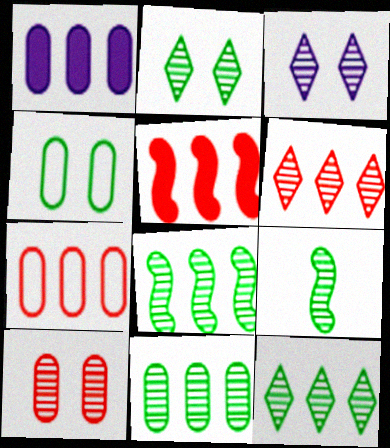[[1, 7, 11], 
[2, 9, 11], 
[5, 6, 7], 
[8, 11, 12]]